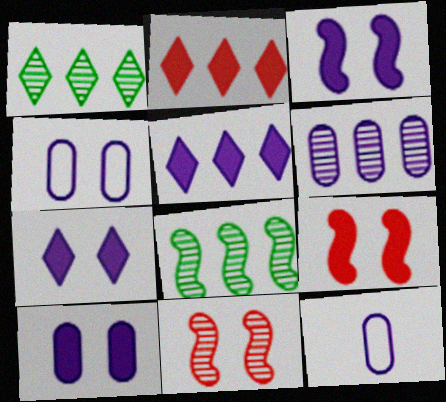[[1, 9, 12], 
[3, 7, 10], 
[6, 10, 12]]